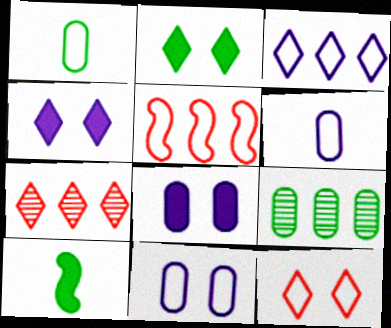[[7, 10, 11]]